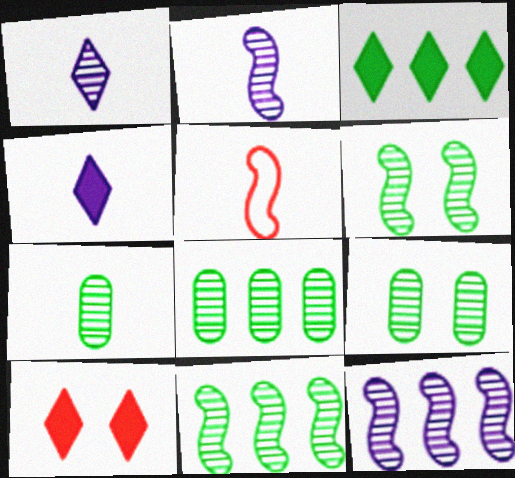[[3, 4, 10], 
[4, 5, 7], 
[7, 8, 9]]